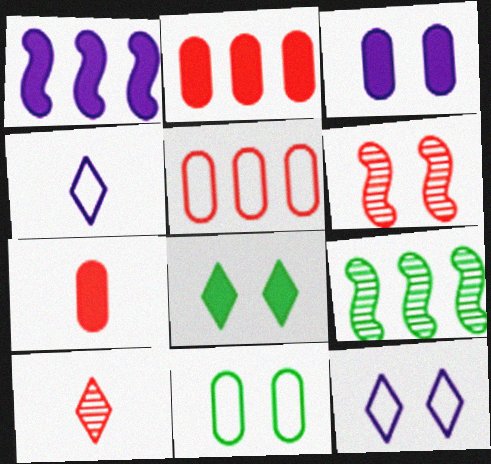[[1, 7, 8], 
[1, 10, 11], 
[7, 9, 12]]